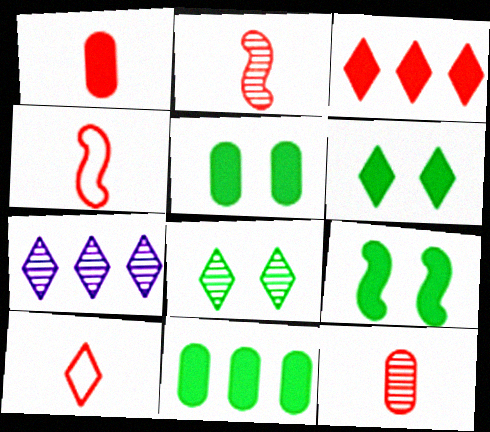[[1, 2, 10], 
[4, 5, 7], 
[5, 6, 9], 
[6, 7, 10]]